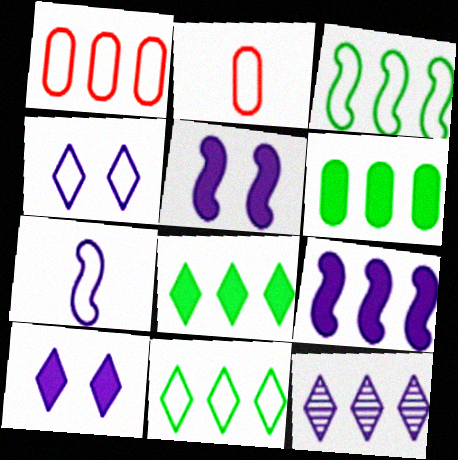[[2, 3, 4]]